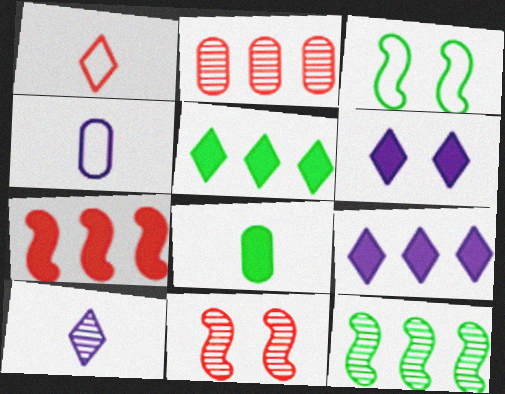[[4, 5, 11], 
[6, 7, 8]]